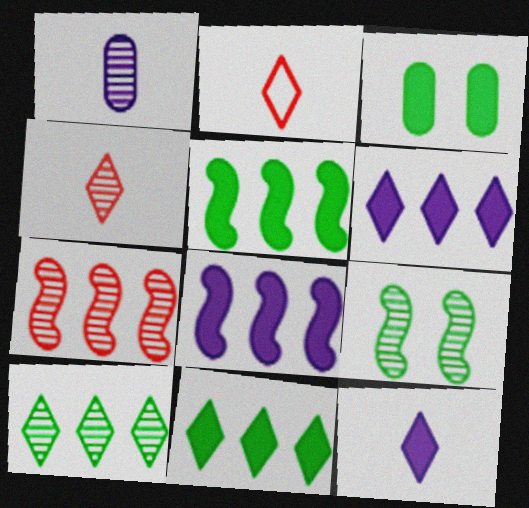[]